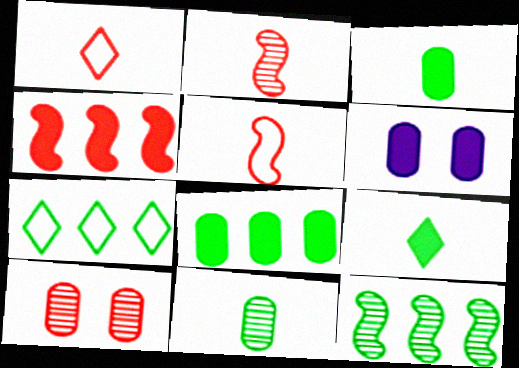[[1, 4, 10], 
[1, 6, 12], 
[2, 6, 7], 
[4, 6, 9], 
[7, 8, 12]]